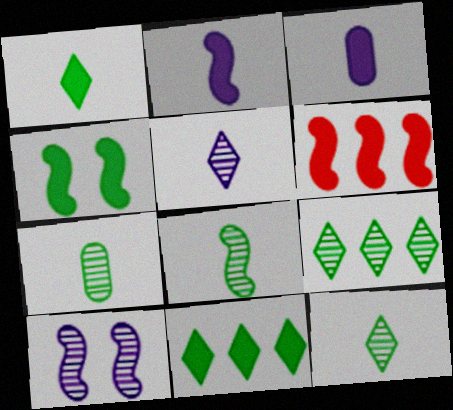[[2, 4, 6], 
[7, 8, 12]]